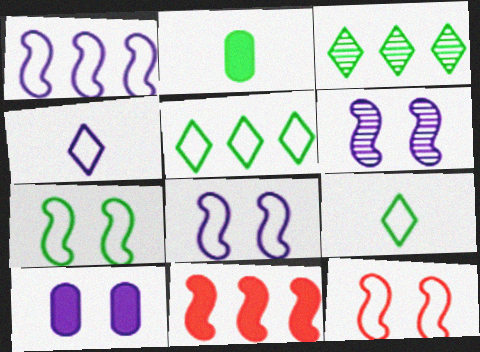[[2, 3, 7], 
[7, 8, 12]]